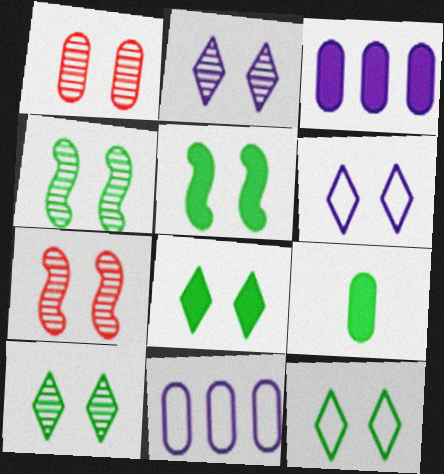[[1, 2, 4], 
[1, 5, 6], 
[1, 9, 11], 
[8, 10, 12]]